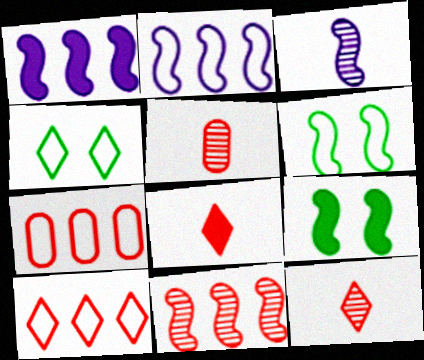[[1, 4, 5]]